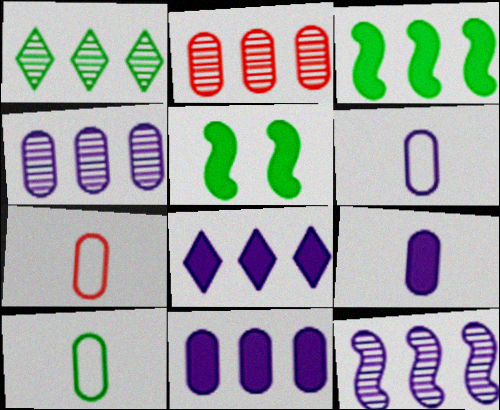[[1, 2, 12], 
[1, 5, 10], 
[6, 7, 10]]